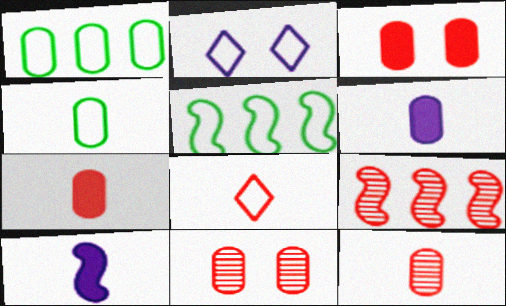[[1, 6, 11], 
[3, 8, 9], 
[4, 6, 12]]